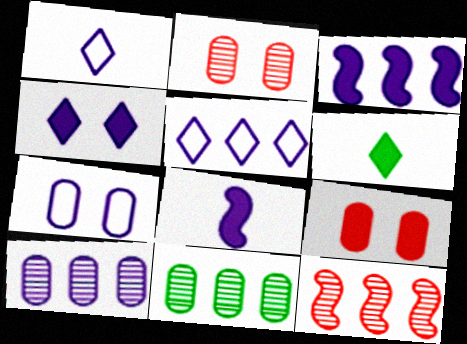[[3, 5, 10], 
[3, 6, 9], 
[6, 7, 12]]